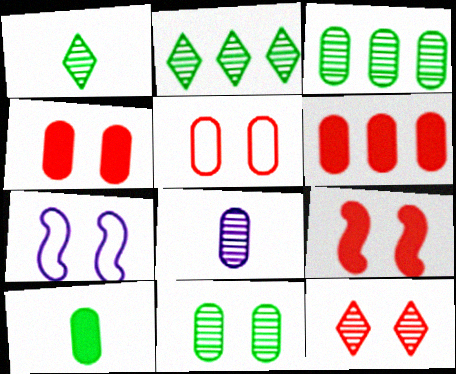[[1, 6, 7], 
[5, 9, 12]]